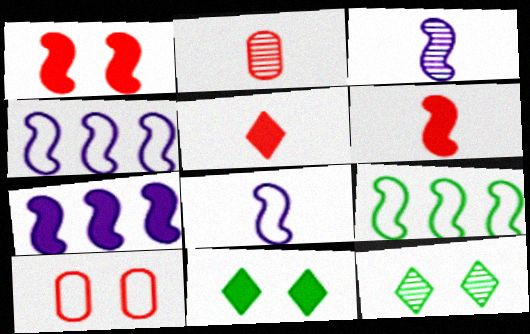[[1, 3, 9], 
[2, 4, 11]]